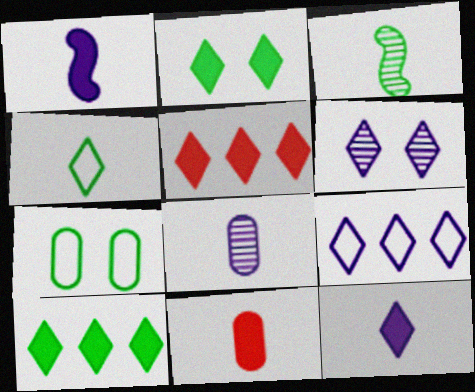[[2, 5, 12], 
[3, 7, 10], 
[4, 5, 6], 
[6, 9, 12]]